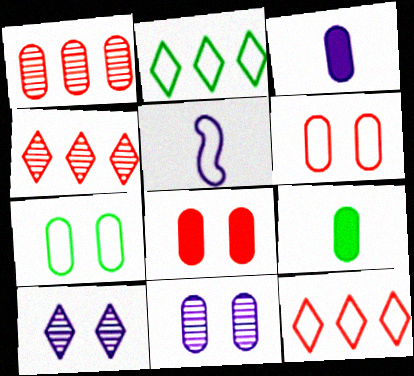[[1, 3, 7], 
[2, 5, 6], 
[5, 7, 12], 
[7, 8, 11]]